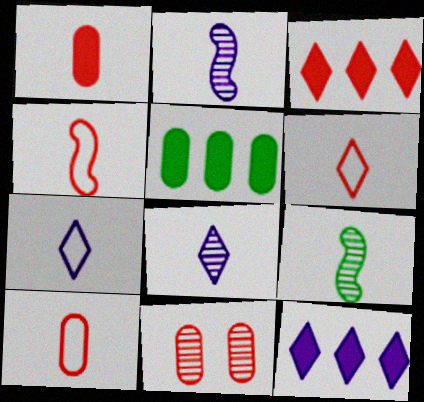[[1, 7, 9], 
[3, 4, 11], 
[4, 6, 10]]